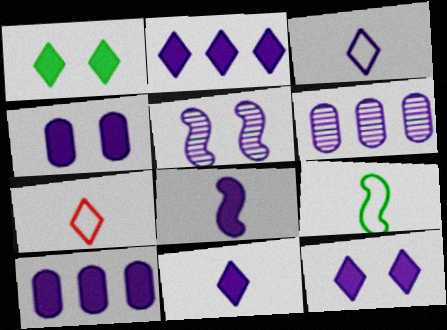[[2, 4, 8], 
[2, 11, 12], 
[3, 5, 10], 
[8, 10, 12]]